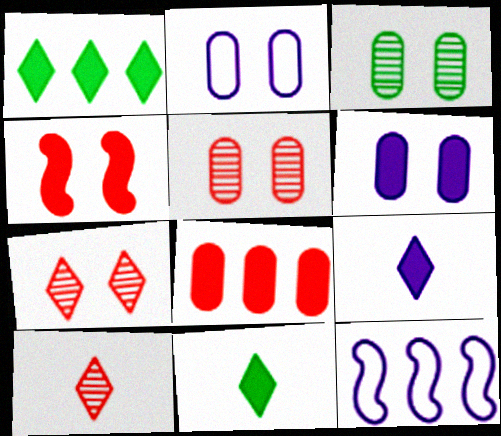[[5, 11, 12]]